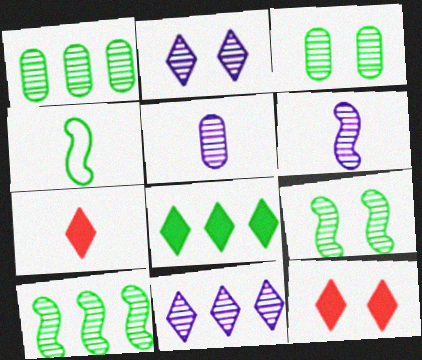[[3, 4, 8], 
[4, 5, 7]]